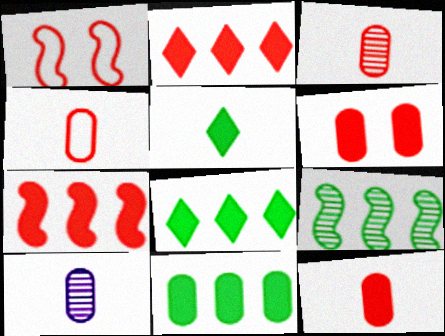[[1, 2, 3], 
[1, 8, 10], 
[3, 4, 12]]